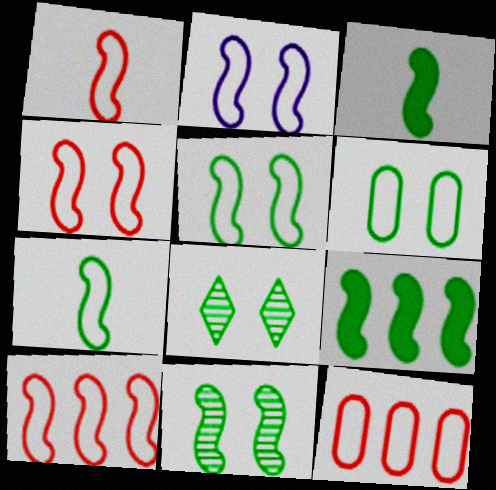[[1, 4, 10], 
[2, 4, 5], 
[2, 7, 10], 
[7, 9, 11]]